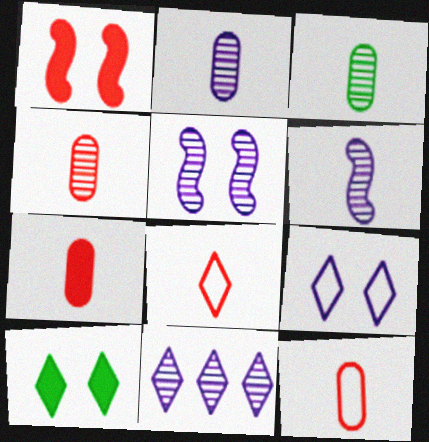[[2, 3, 4], 
[2, 5, 11], 
[4, 7, 12], 
[8, 10, 11]]